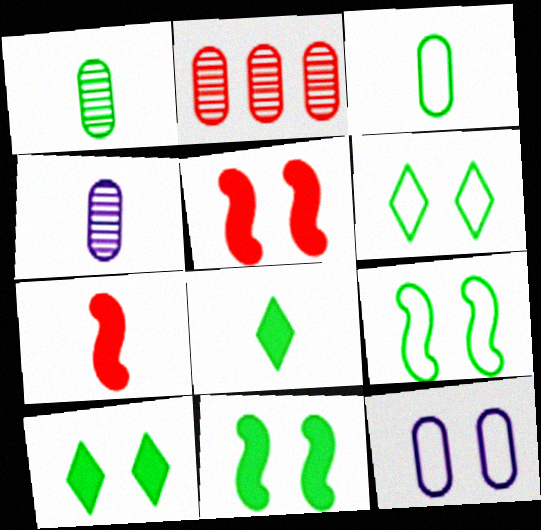[]